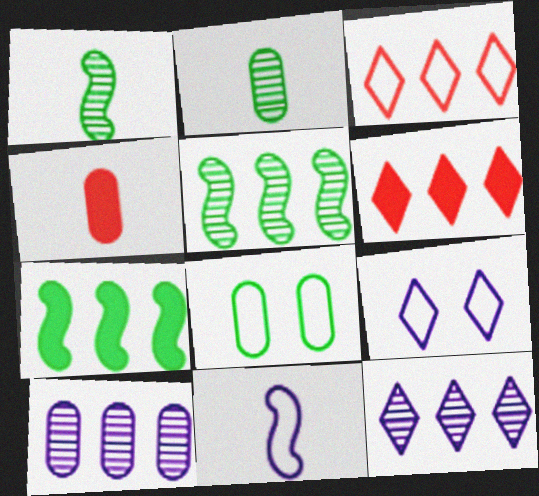[[3, 7, 10], 
[3, 8, 11], 
[4, 5, 9], 
[4, 8, 10]]